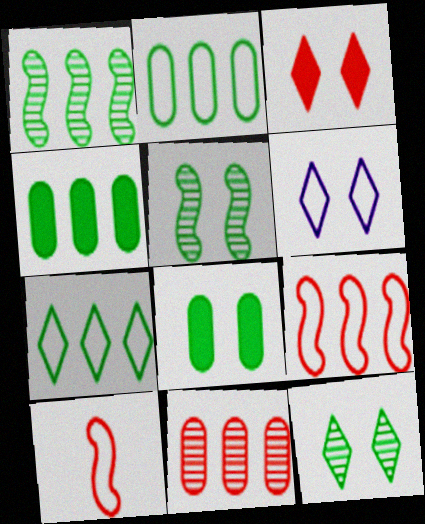[[1, 4, 7], 
[2, 6, 10], 
[3, 6, 12], 
[3, 10, 11]]